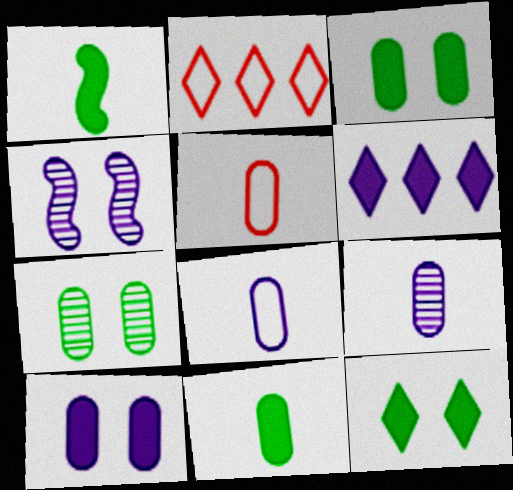[[2, 4, 11], 
[4, 6, 8], 
[5, 9, 11]]